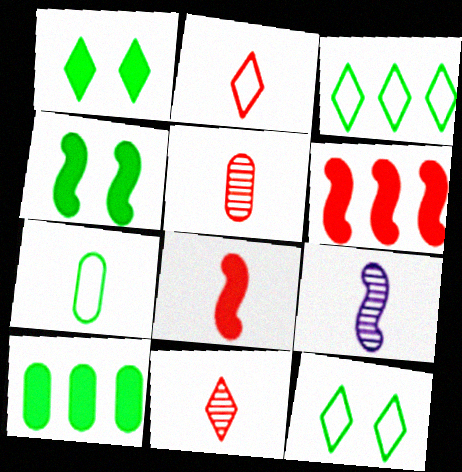[[2, 5, 8]]